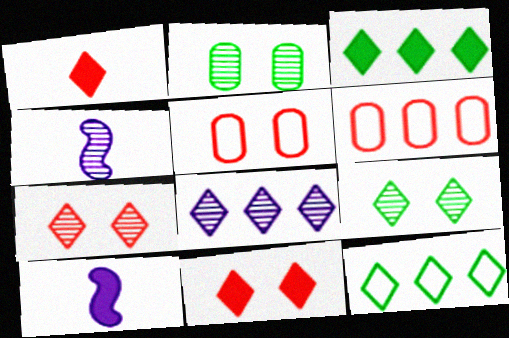[[3, 4, 5], 
[6, 9, 10]]